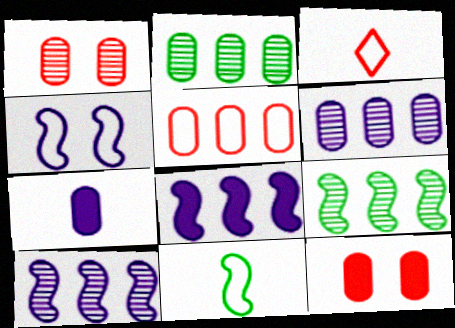[]